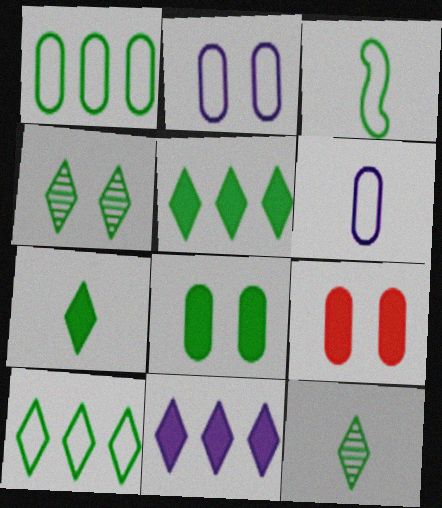[[4, 7, 10]]